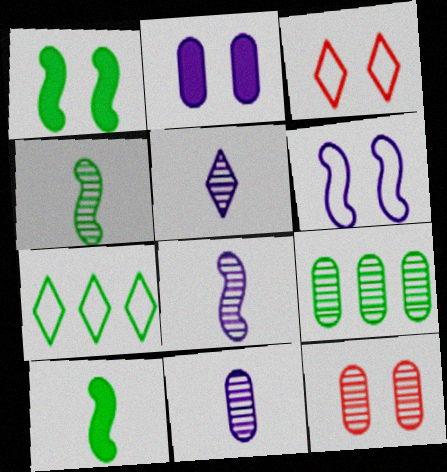[[5, 8, 11], 
[9, 11, 12]]